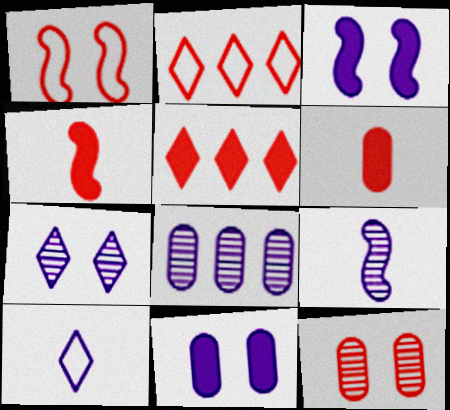[[2, 4, 12], 
[3, 8, 10], 
[7, 8, 9]]